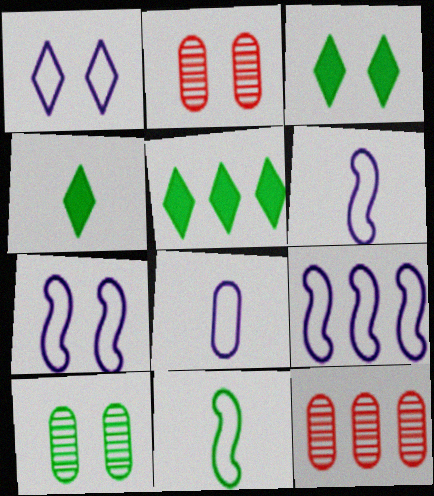[[1, 8, 9], 
[2, 3, 7], 
[2, 4, 9], 
[2, 5, 6], 
[3, 4, 5], 
[3, 6, 12], 
[4, 7, 12], 
[5, 9, 12], 
[5, 10, 11], 
[6, 7, 9]]